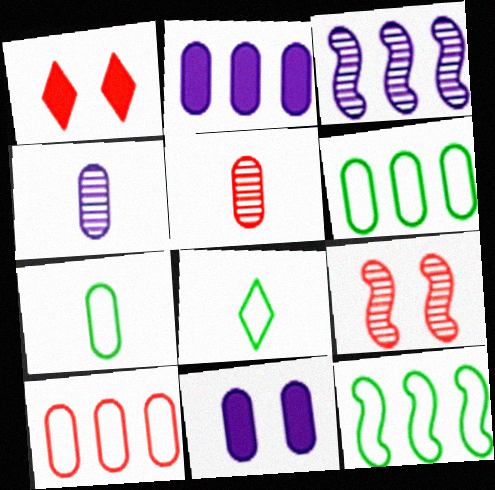[[1, 3, 7], 
[1, 4, 12], 
[2, 8, 9], 
[5, 6, 11]]